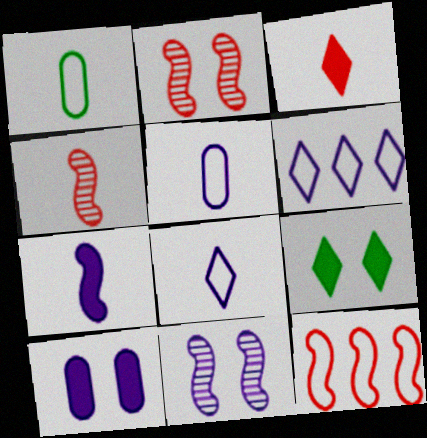[]